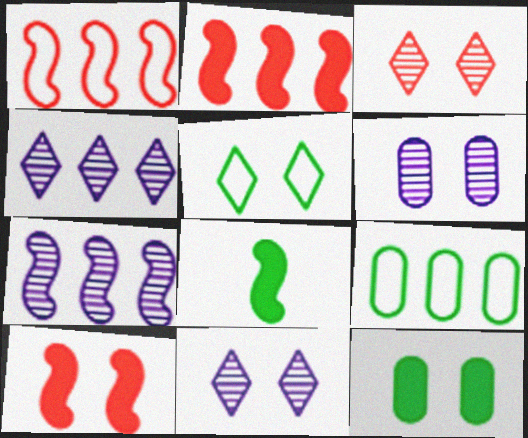[[2, 4, 9], 
[5, 6, 10]]